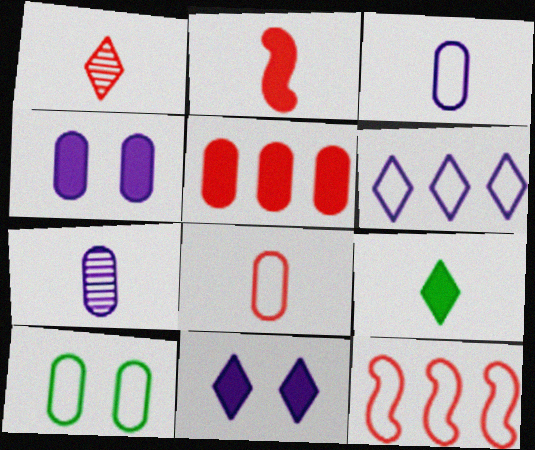[[1, 2, 8], 
[5, 7, 10]]